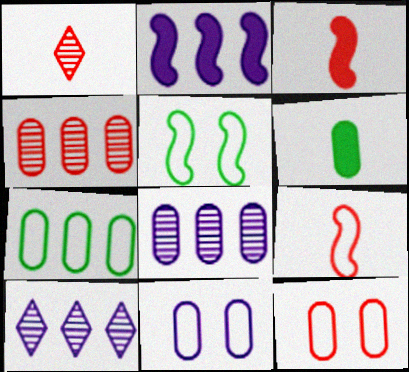[[4, 6, 11], 
[6, 8, 12]]